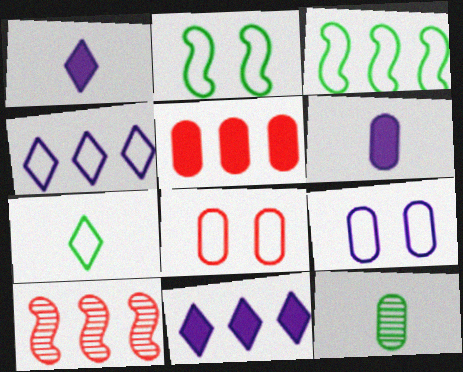[[5, 9, 12]]